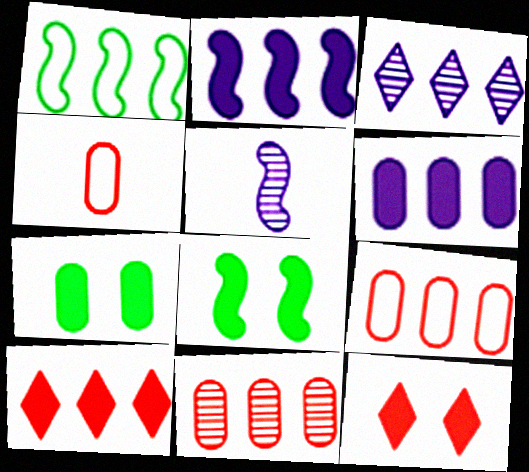[[3, 4, 8]]